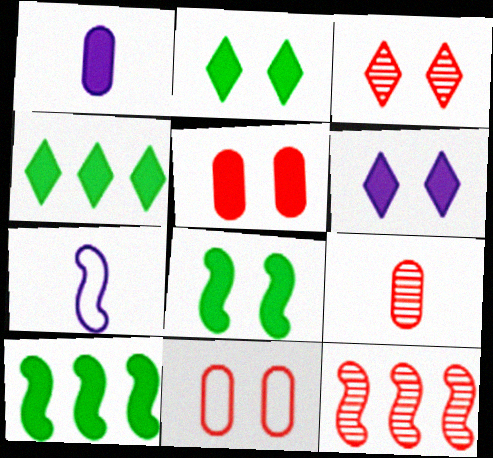[[3, 9, 12], 
[5, 6, 8], 
[7, 8, 12]]